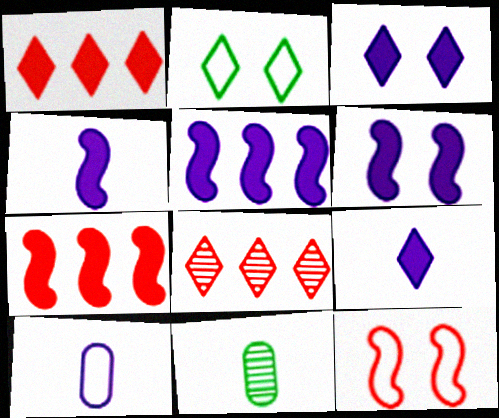[[2, 8, 9], 
[4, 5, 6]]